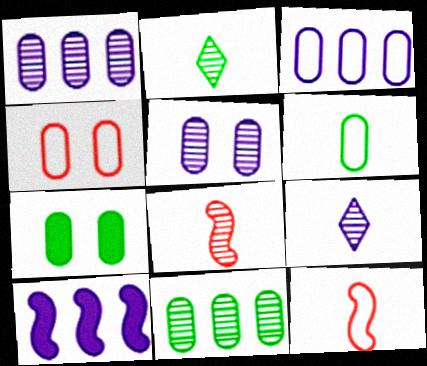[[2, 4, 10], 
[3, 4, 6], 
[4, 5, 7], 
[6, 7, 11]]